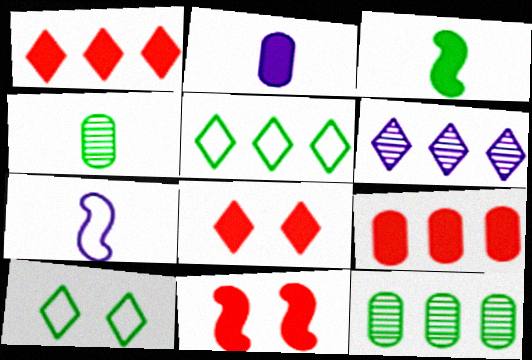[[1, 5, 6], 
[3, 10, 12], 
[7, 8, 12]]